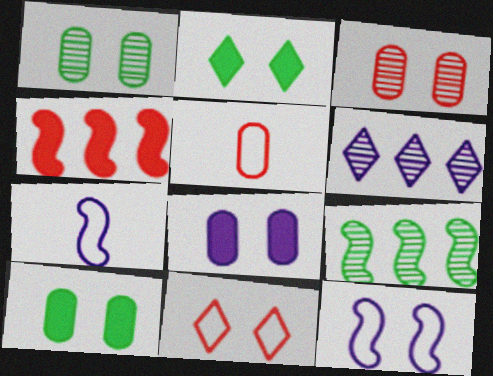[[2, 3, 12], 
[6, 7, 8]]